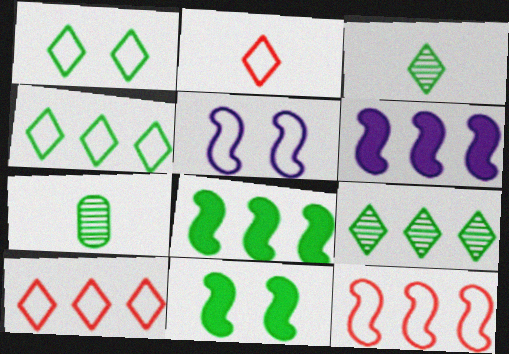[[1, 7, 8], 
[4, 7, 11]]